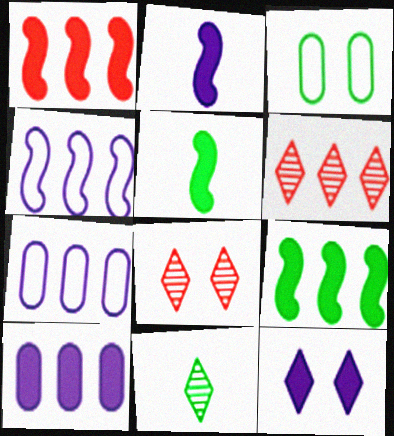[[2, 3, 6], 
[2, 10, 12], 
[3, 9, 11], 
[5, 7, 8], 
[6, 7, 9]]